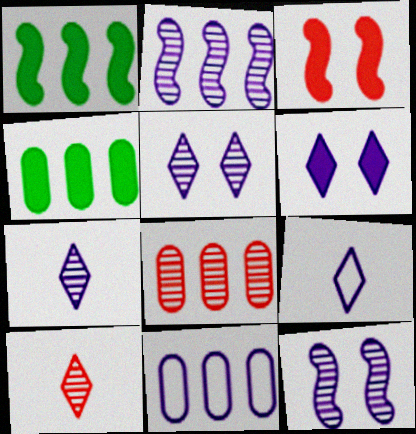[[4, 8, 11]]